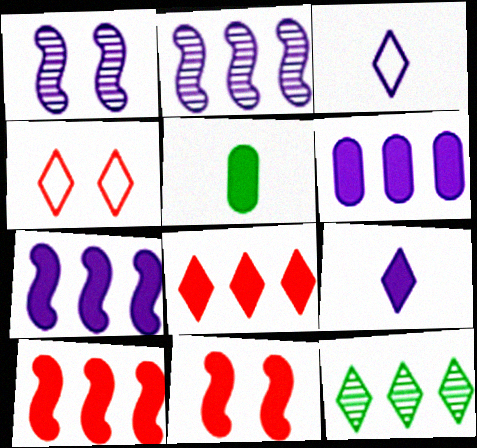[[1, 3, 6], 
[2, 4, 5], 
[4, 9, 12]]